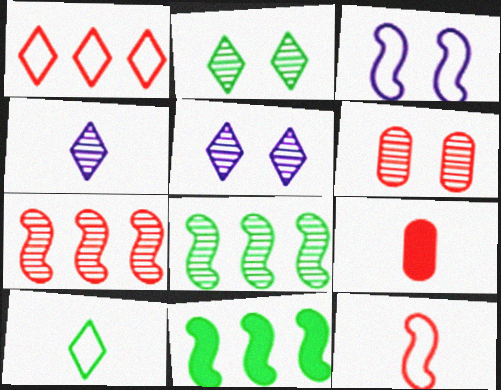[[4, 6, 8]]